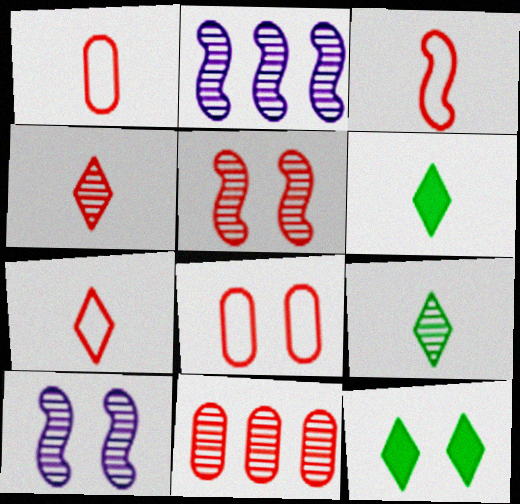[[1, 2, 12], 
[1, 3, 7], 
[2, 6, 8], 
[4, 5, 11], 
[8, 10, 12], 
[9, 10, 11]]